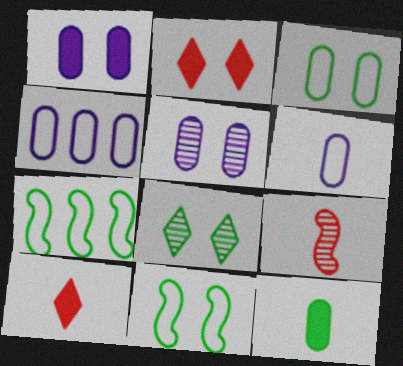[[2, 5, 11], 
[5, 7, 10], 
[7, 8, 12]]